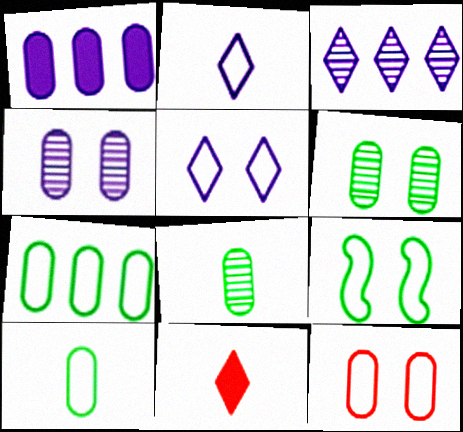[[1, 8, 12], 
[5, 9, 12]]